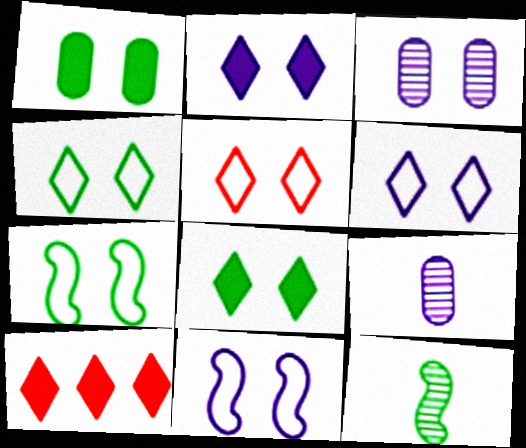[[2, 3, 11], 
[4, 5, 6], 
[7, 9, 10]]